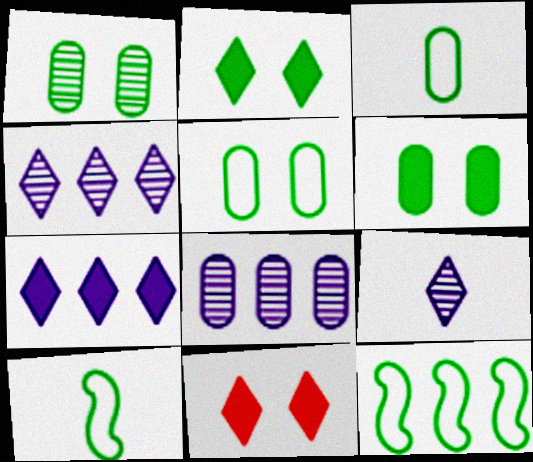[[1, 5, 6], 
[8, 10, 11]]